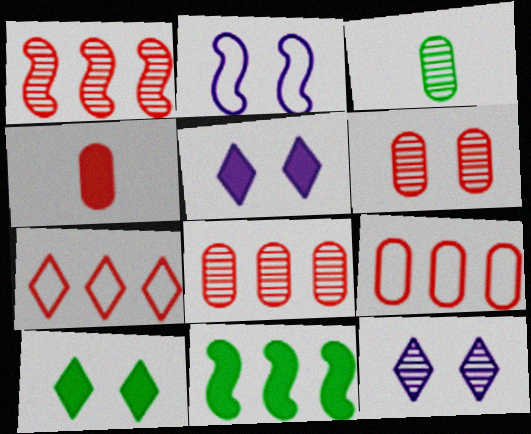[[1, 3, 12], 
[2, 6, 10], 
[4, 5, 11], 
[4, 6, 9]]